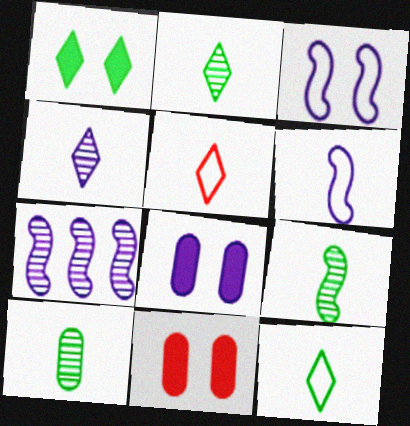[[2, 9, 10], 
[7, 11, 12]]